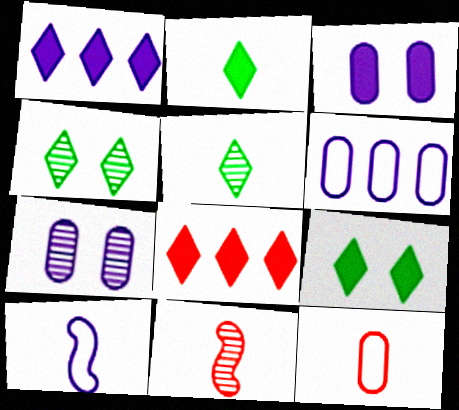[[1, 7, 10], 
[6, 9, 11]]